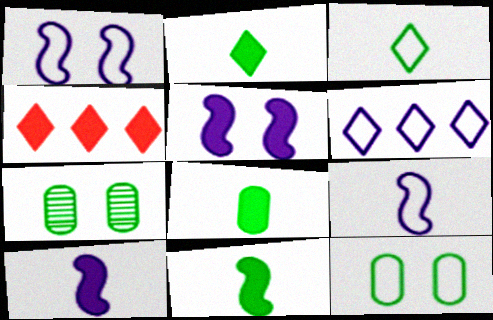[[2, 8, 11], 
[4, 5, 8], 
[4, 7, 9]]